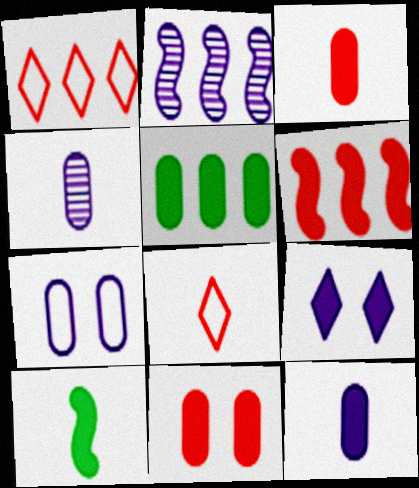[[1, 2, 5], 
[4, 8, 10], 
[5, 11, 12]]